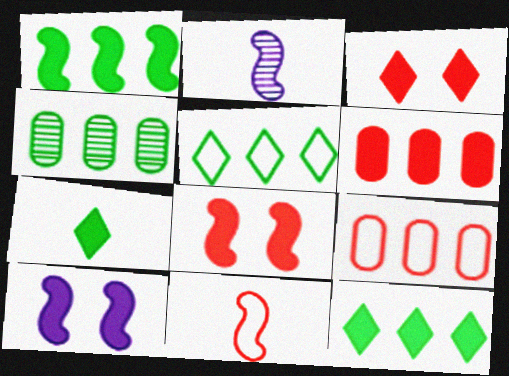[[1, 4, 5], 
[6, 7, 10]]